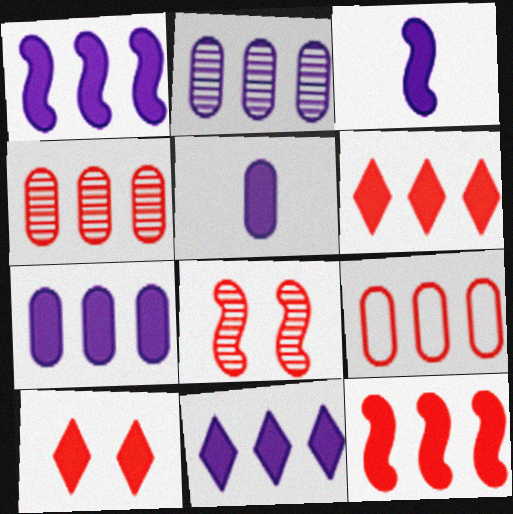[[1, 7, 11]]